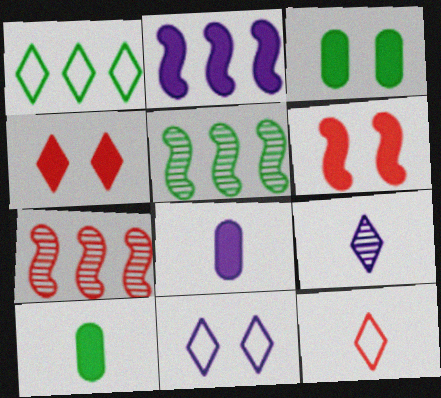[[1, 4, 9], 
[1, 11, 12], 
[2, 4, 10], 
[7, 10, 11]]